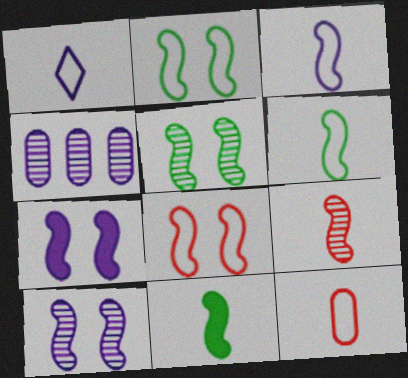[[1, 4, 7], 
[1, 6, 12], 
[3, 9, 11], 
[5, 7, 8]]